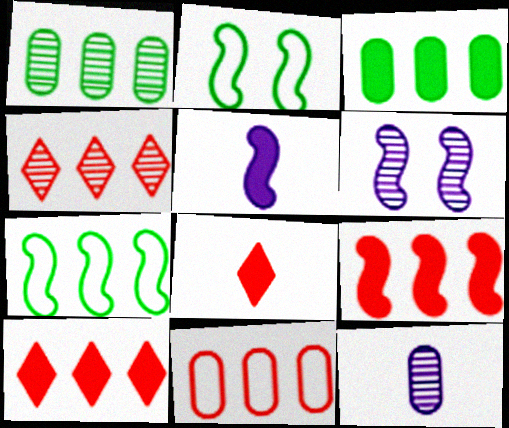[[2, 10, 12], 
[4, 9, 11]]